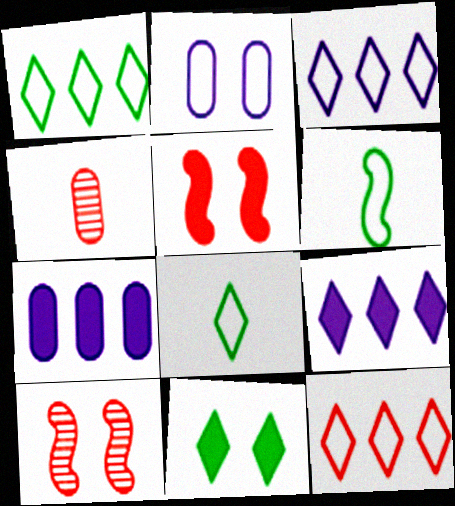[[1, 3, 12], 
[2, 6, 12], 
[2, 10, 11], 
[4, 5, 12], 
[7, 8, 10]]